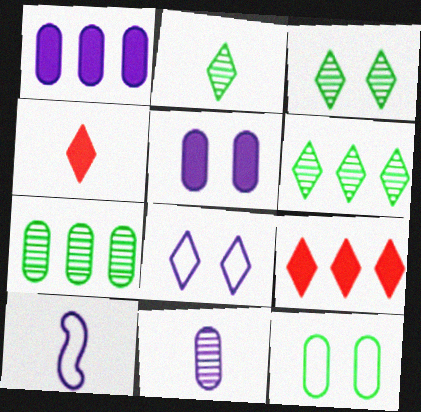[[2, 3, 6], 
[2, 8, 9], 
[4, 6, 8]]